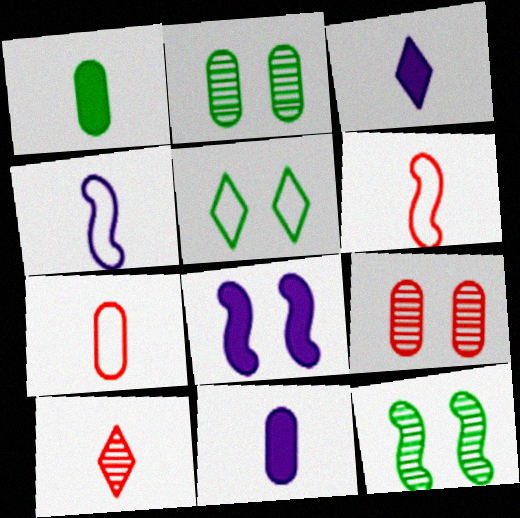[[1, 4, 10], 
[5, 8, 9]]